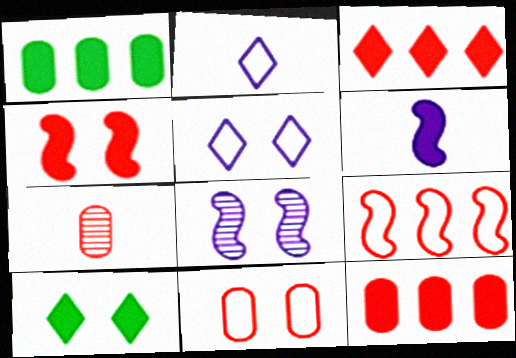[[6, 10, 12], 
[7, 11, 12], 
[8, 10, 11]]